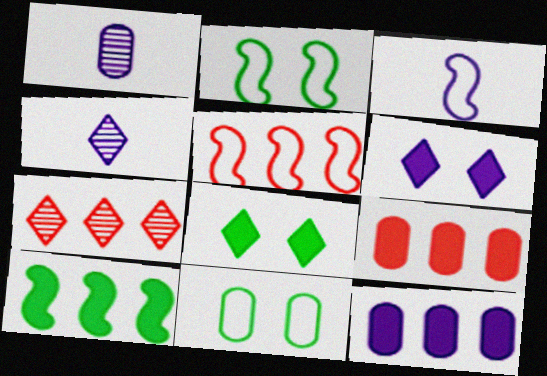[[1, 5, 8], 
[1, 9, 11], 
[2, 3, 5], 
[2, 4, 9], 
[5, 7, 9]]